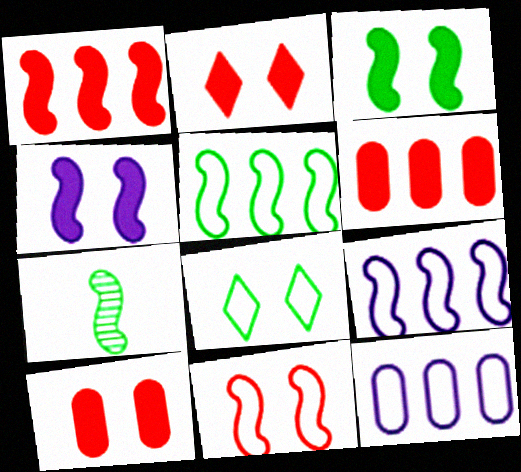[[2, 7, 12], 
[3, 5, 7]]